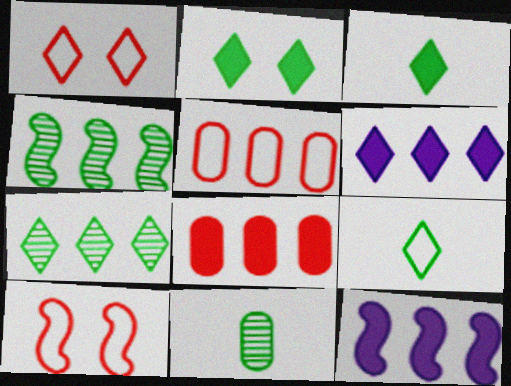[[1, 11, 12], 
[2, 7, 9], 
[4, 5, 6], 
[5, 7, 12], 
[6, 10, 11]]